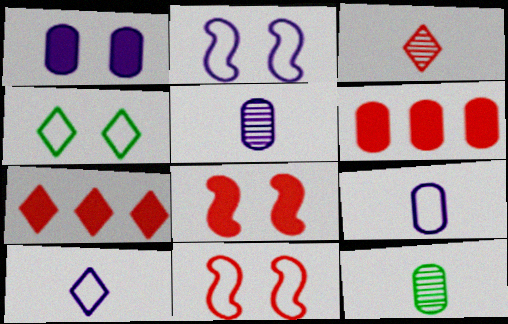[[2, 7, 12], 
[3, 6, 11]]